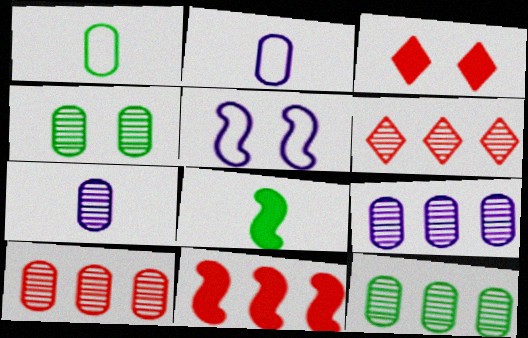[[3, 4, 5], 
[4, 7, 10], 
[9, 10, 12]]